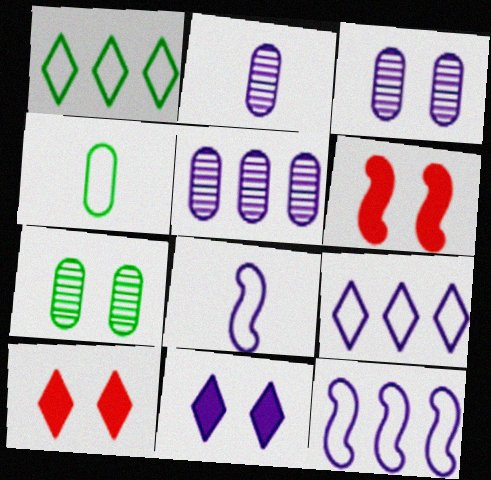[[1, 2, 6], 
[2, 3, 5], 
[2, 11, 12], 
[5, 8, 11]]